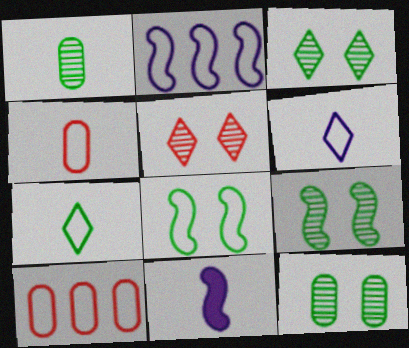[[3, 9, 12], 
[3, 10, 11], 
[6, 8, 10]]